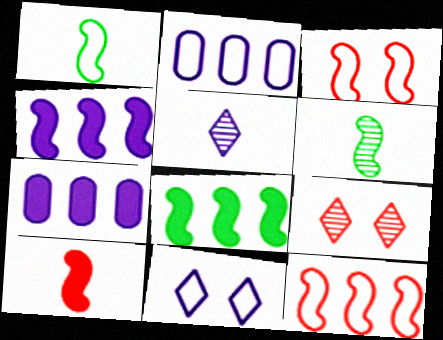[[1, 7, 9], 
[3, 4, 6]]